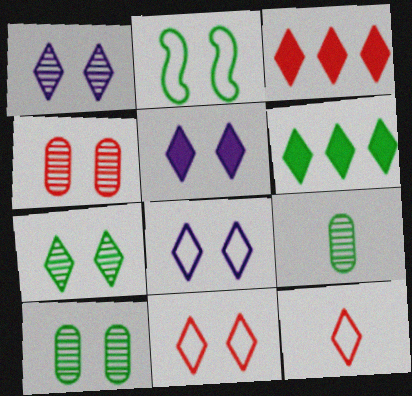[[1, 5, 8], 
[1, 6, 12], 
[2, 4, 5], 
[2, 6, 9], 
[5, 7, 11]]